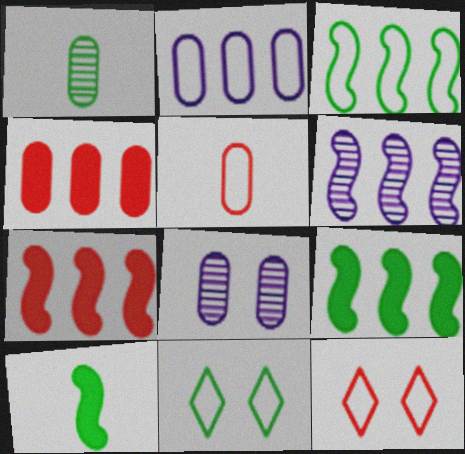[[1, 9, 11], 
[3, 6, 7]]